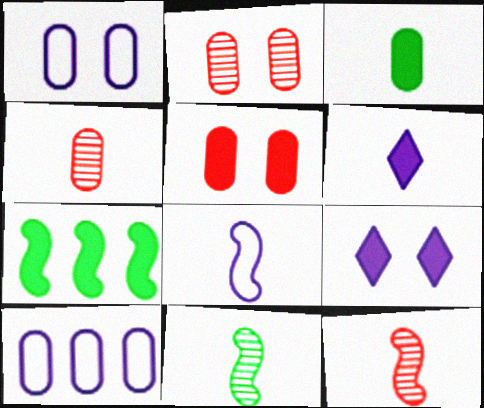[[2, 3, 10], 
[5, 6, 7]]